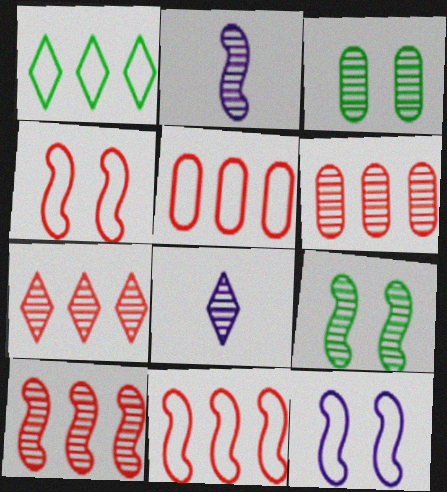[[2, 3, 7], 
[2, 9, 10], 
[3, 8, 10], 
[6, 7, 10], 
[6, 8, 9]]